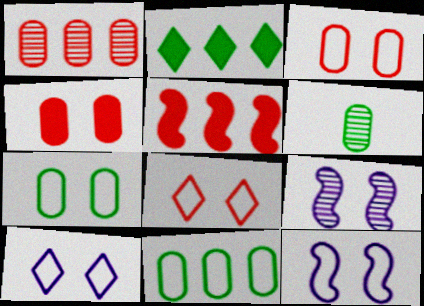[[5, 6, 10], 
[7, 8, 12]]